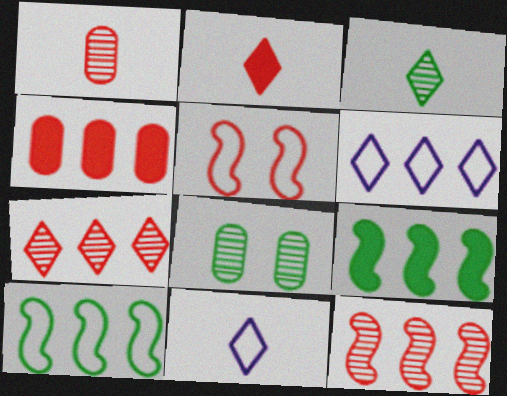[[2, 3, 11]]